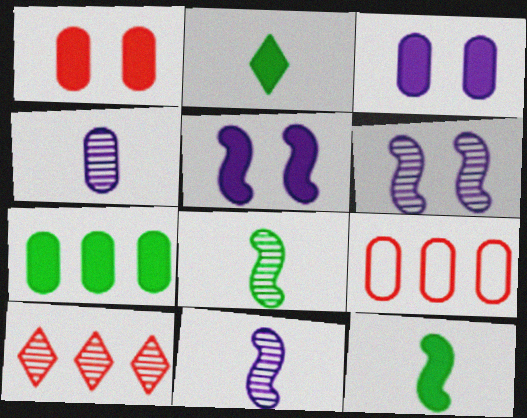[[2, 6, 9]]